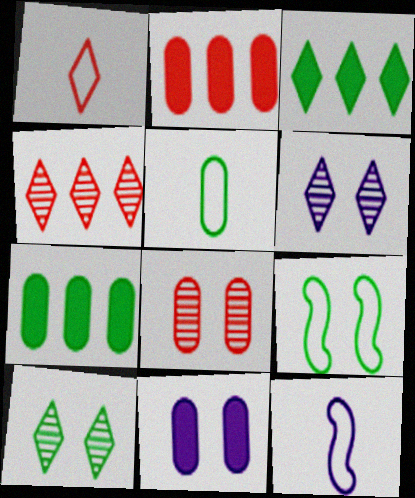[[1, 3, 6], 
[1, 5, 12], 
[2, 10, 12], 
[3, 8, 12]]